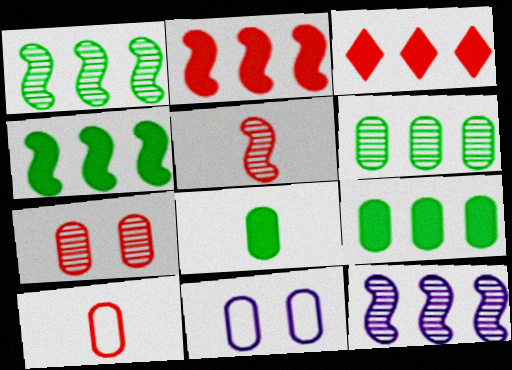[]